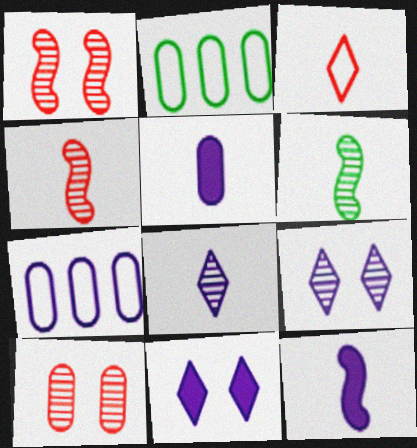[[2, 4, 11], 
[2, 5, 10], 
[3, 5, 6], 
[7, 9, 12]]